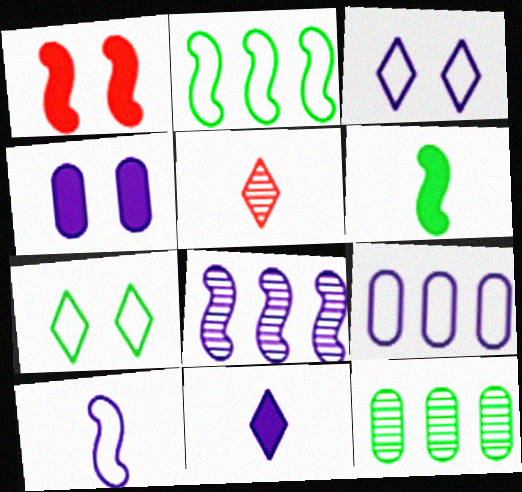[[2, 4, 5], 
[3, 9, 10], 
[6, 7, 12]]